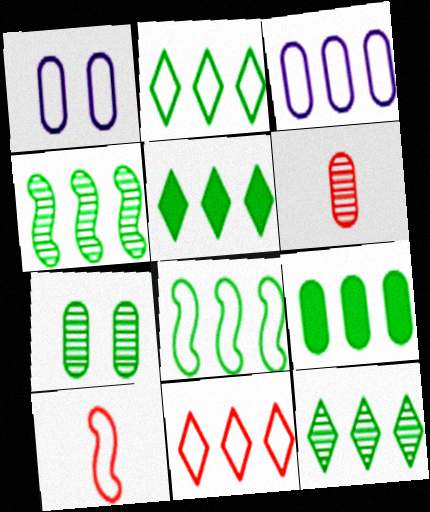[[1, 2, 10], 
[1, 6, 9], 
[2, 4, 9], 
[2, 5, 12], 
[3, 8, 11], 
[8, 9, 12]]